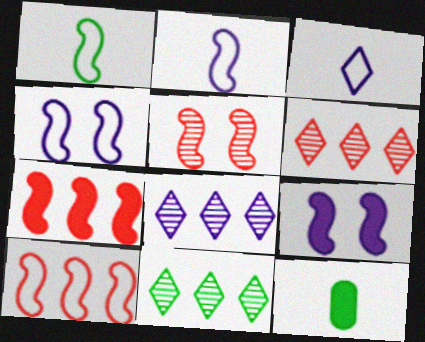[[1, 4, 10], 
[4, 6, 12], 
[6, 8, 11]]